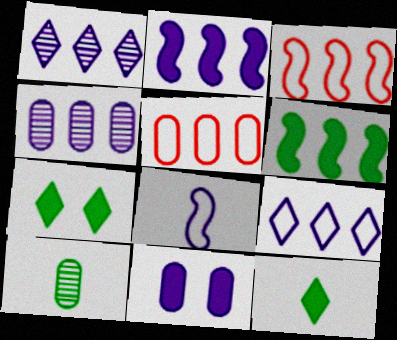[[1, 5, 6], 
[1, 8, 11], 
[2, 4, 9], 
[5, 10, 11]]